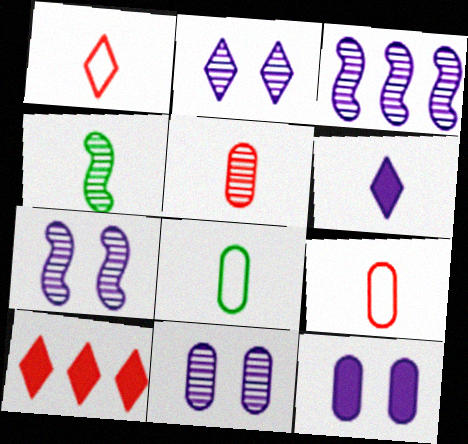[[2, 7, 11], 
[4, 6, 9], 
[7, 8, 10]]